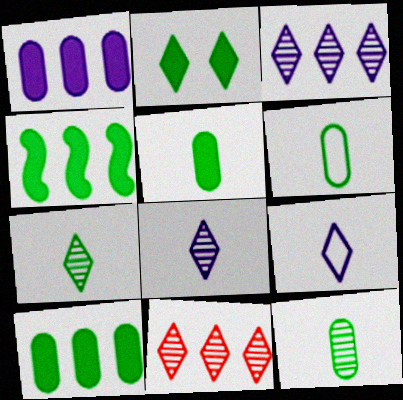[[2, 4, 5], 
[2, 9, 11], 
[5, 6, 12]]